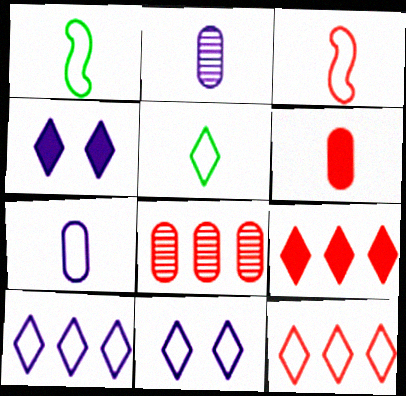[[1, 4, 8], 
[3, 5, 7], 
[5, 11, 12]]